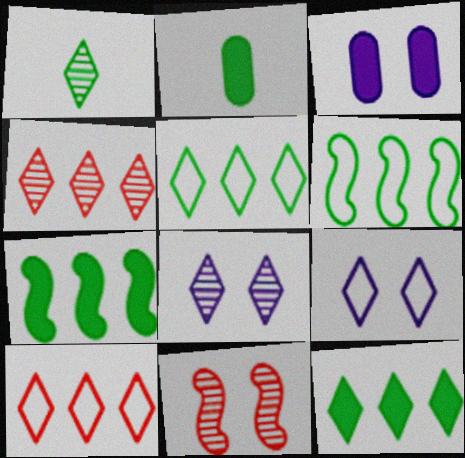[[1, 4, 8]]